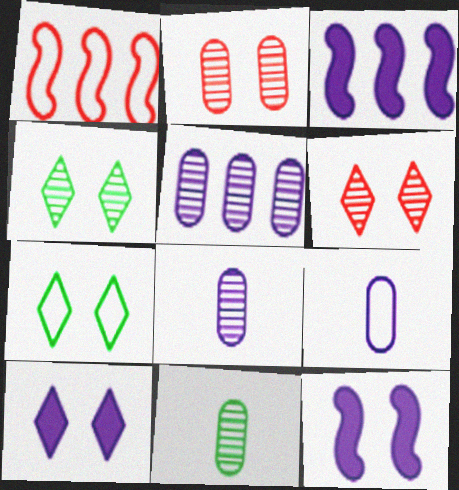[[1, 7, 9], 
[1, 10, 11], 
[2, 5, 11], 
[2, 7, 12], 
[6, 7, 10]]